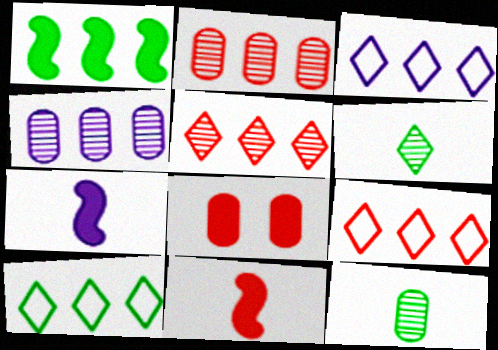[[1, 2, 3], 
[1, 4, 9], 
[3, 9, 10]]